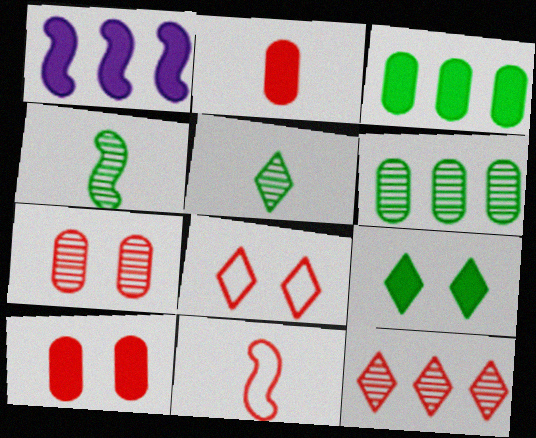[[1, 2, 9], 
[10, 11, 12]]